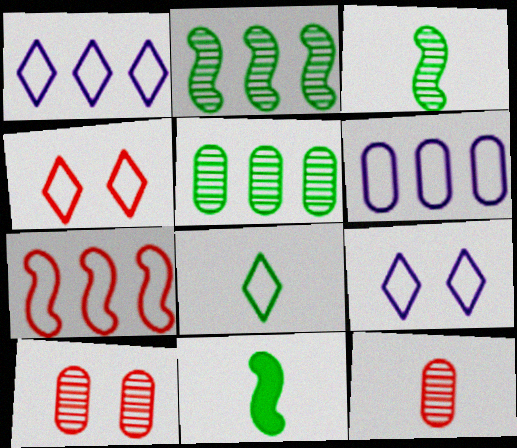[[1, 4, 8], 
[1, 10, 11]]